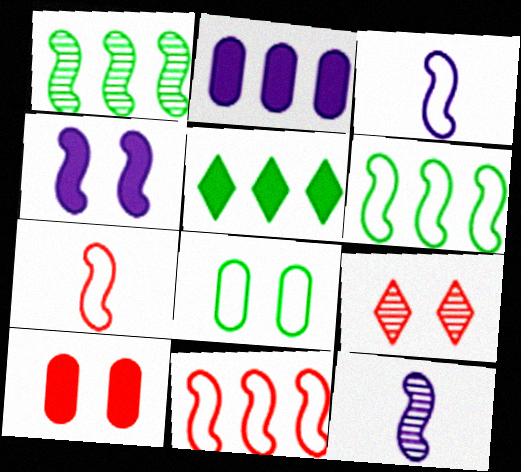[[1, 4, 7], 
[4, 8, 9]]